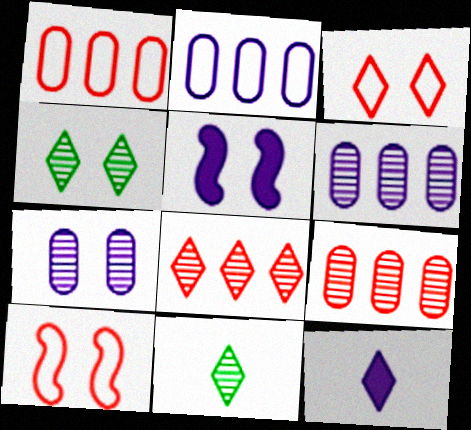[[1, 5, 11]]